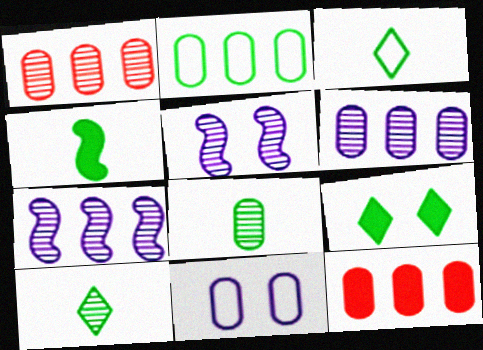[[1, 5, 10], 
[2, 6, 12], 
[3, 4, 8], 
[3, 5, 12], 
[8, 11, 12]]